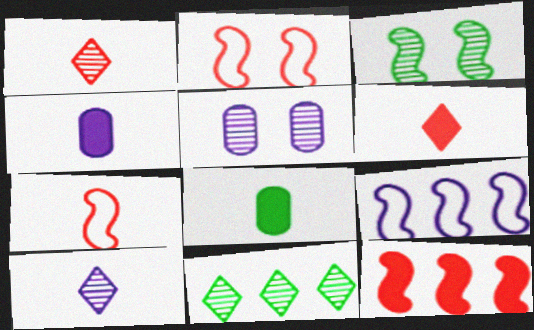[[2, 4, 11], 
[7, 8, 10]]